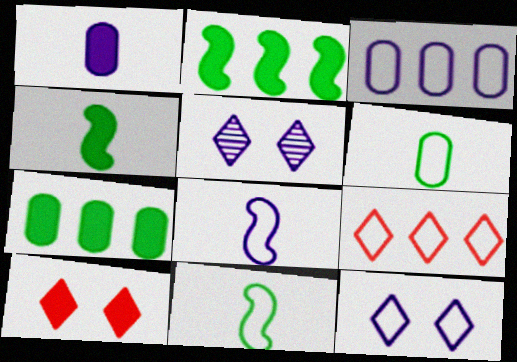[[1, 2, 10], 
[3, 8, 12]]